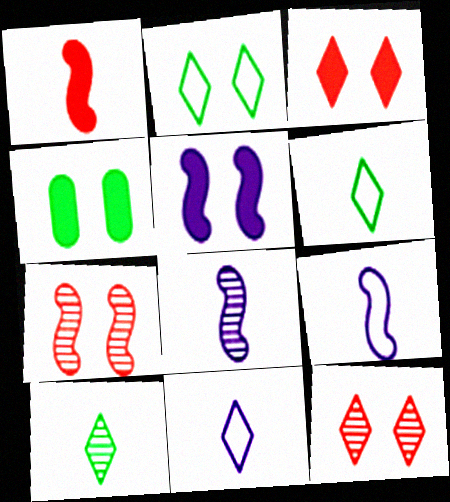[[3, 4, 5]]